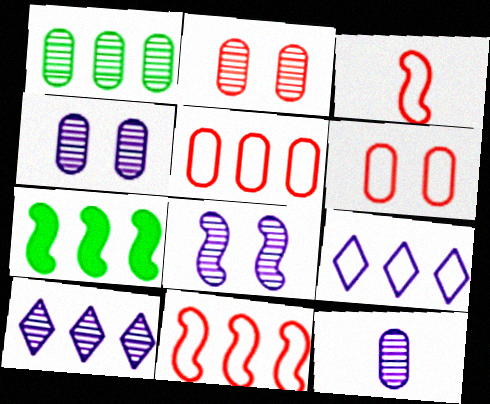[[1, 2, 12], 
[3, 7, 8], 
[5, 7, 10], 
[8, 10, 12]]